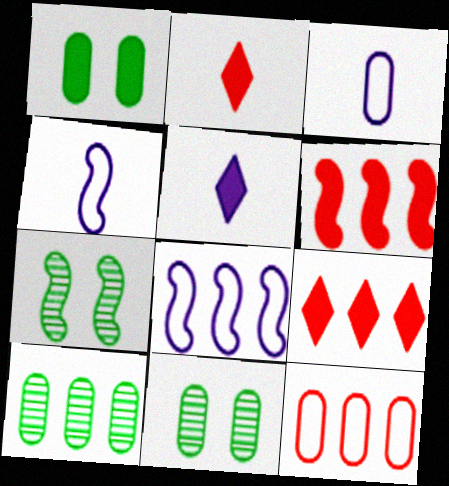[[1, 5, 6], 
[2, 8, 11], 
[3, 7, 9], 
[4, 6, 7], 
[4, 9, 11], 
[5, 7, 12], 
[8, 9, 10]]